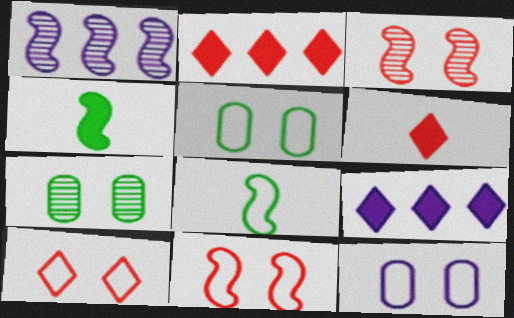[[1, 4, 11], 
[1, 5, 6]]